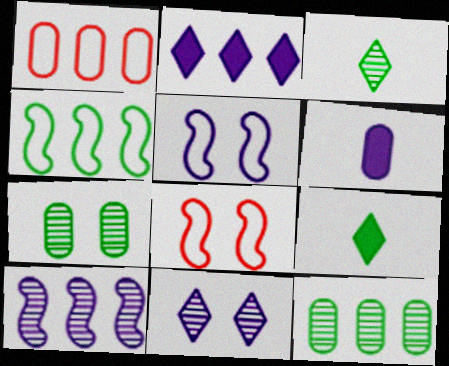[[1, 6, 7], 
[4, 7, 9]]